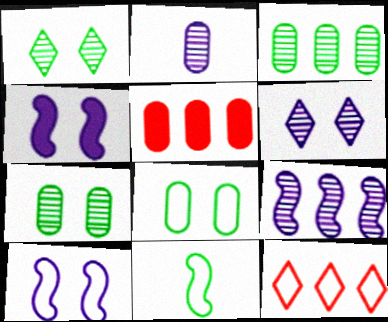[[2, 5, 8], 
[2, 6, 9], 
[5, 6, 11]]